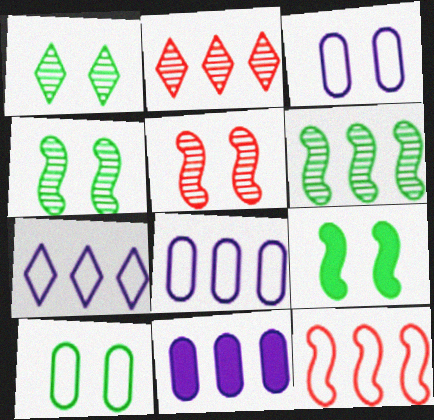[[1, 9, 10]]